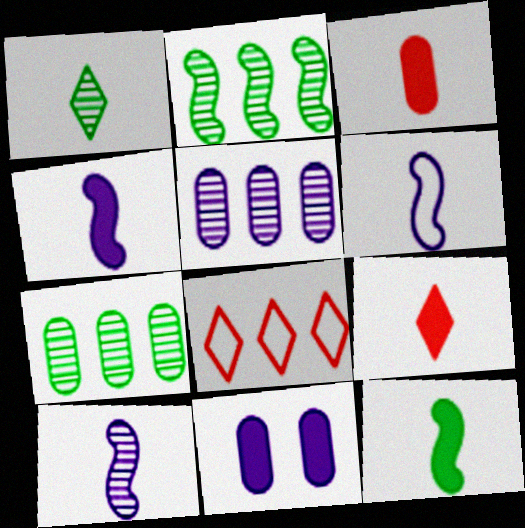[[1, 3, 6], 
[4, 6, 10]]